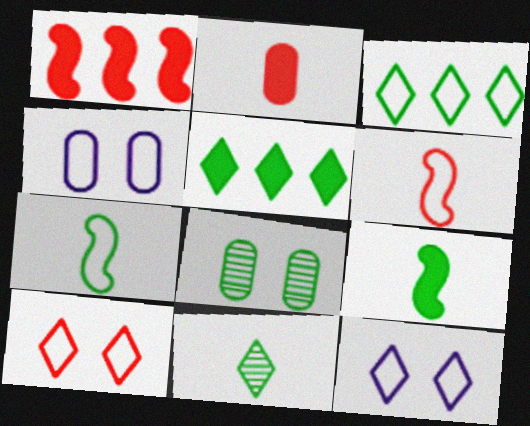[[1, 4, 11], 
[3, 4, 6], 
[3, 8, 9], 
[5, 7, 8]]